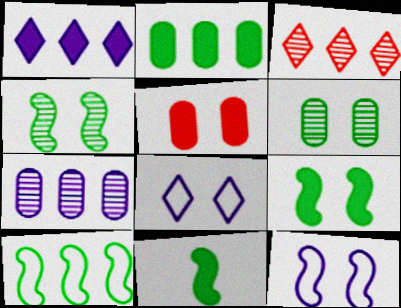[[1, 5, 11], 
[4, 5, 8], 
[4, 10, 11]]